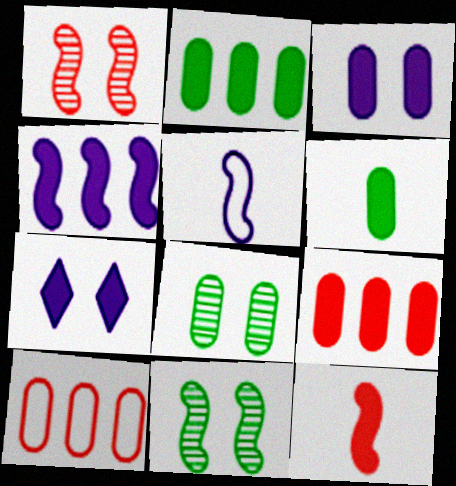[[2, 7, 12], 
[3, 6, 9]]